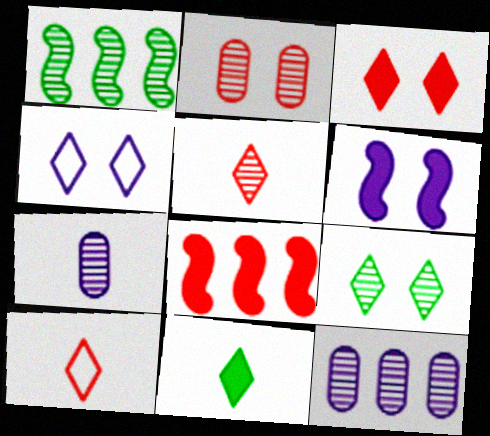[[2, 8, 10], 
[3, 4, 9]]